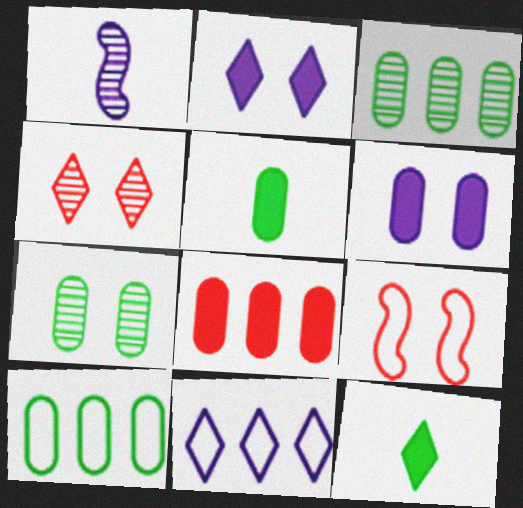[[1, 3, 4], 
[1, 6, 11], 
[2, 7, 9], 
[4, 11, 12], 
[5, 6, 8], 
[5, 7, 10]]